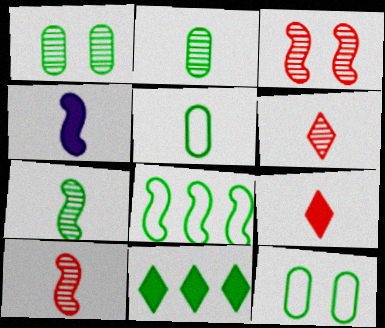[[3, 4, 8], 
[4, 5, 6], 
[7, 11, 12]]